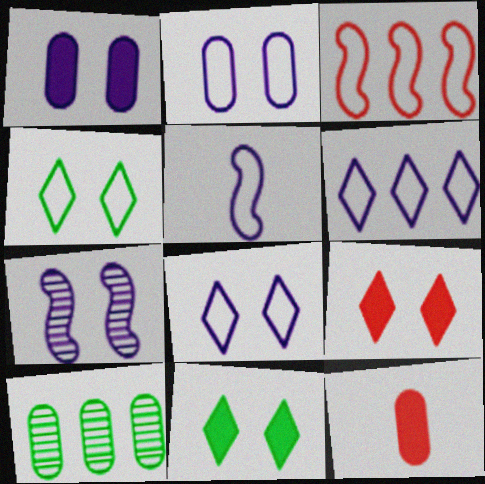[[1, 7, 8], 
[2, 5, 6], 
[2, 10, 12], 
[5, 9, 10]]